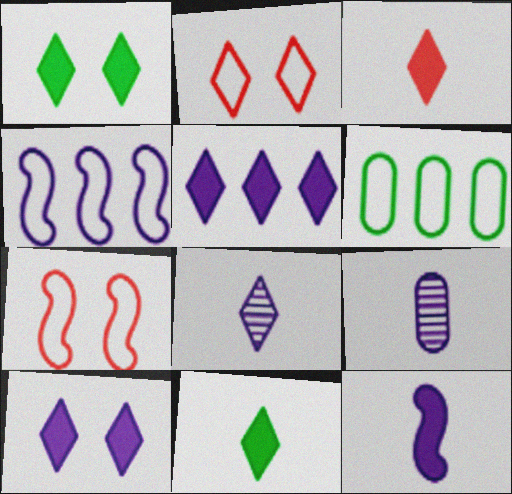[[1, 3, 5], 
[4, 9, 10]]